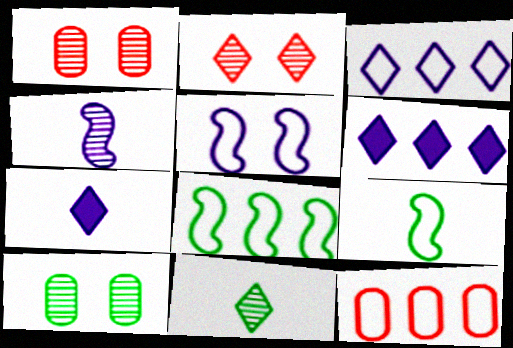[[1, 6, 9], 
[1, 7, 8], 
[3, 8, 12]]